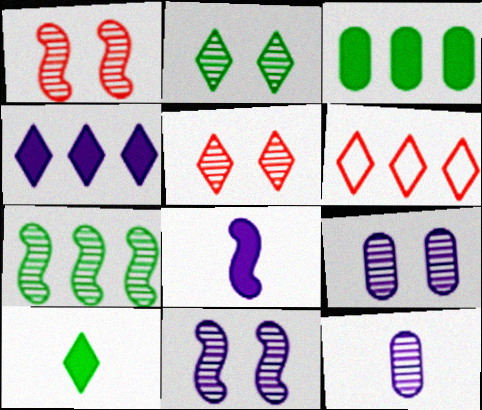[[1, 2, 9], 
[5, 7, 12]]